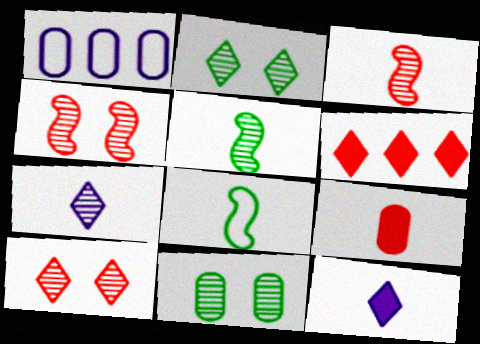[[1, 9, 11], 
[7, 8, 9]]